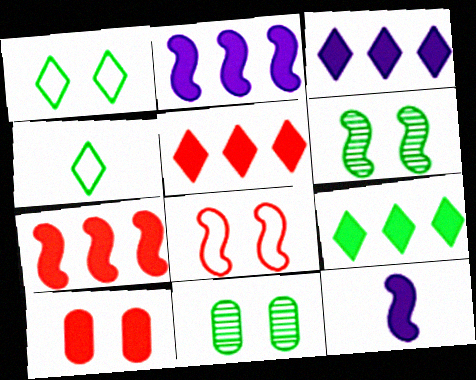[[3, 5, 9], 
[9, 10, 12]]